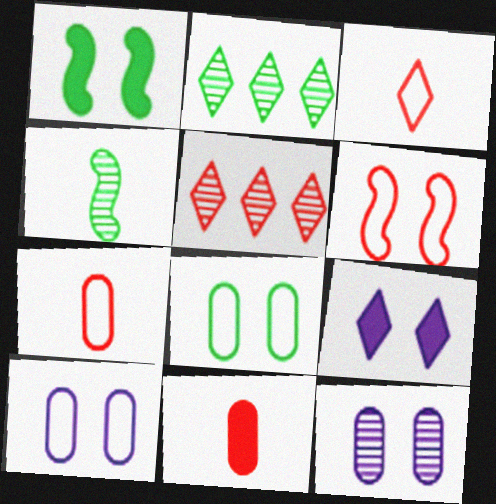[[2, 3, 9], 
[4, 5, 12], 
[5, 6, 11]]